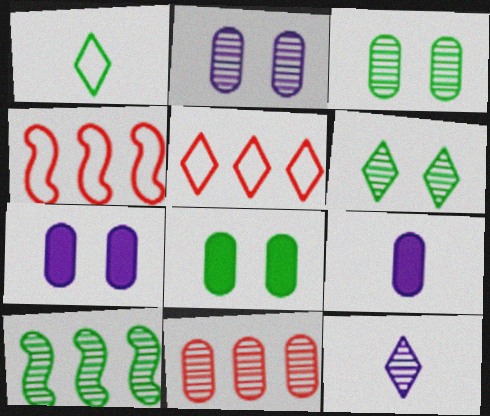[[1, 8, 10], 
[4, 6, 9], 
[4, 8, 12]]